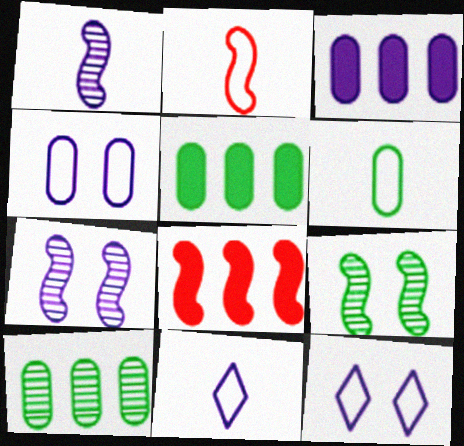[[1, 3, 12], 
[2, 6, 11], 
[3, 7, 11]]